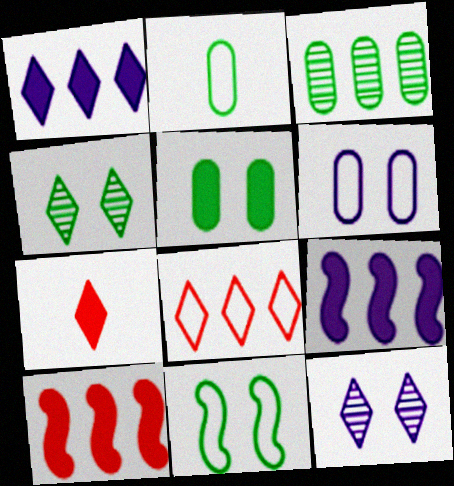[[2, 3, 5], 
[2, 10, 12], 
[3, 8, 9], 
[4, 5, 11], 
[5, 7, 9]]